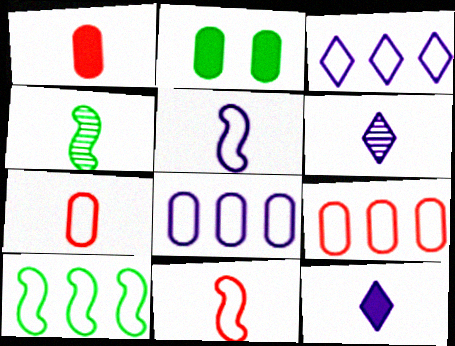[[3, 9, 10], 
[4, 7, 12]]